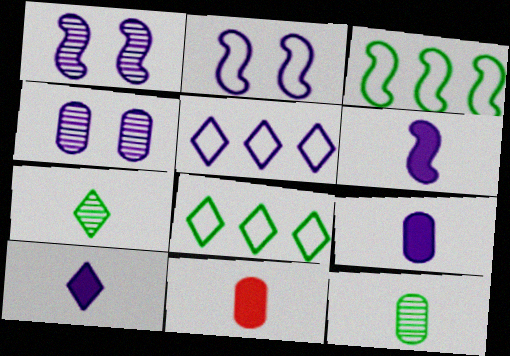[[1, 5, 9], 
[1, 8, 11], 
[4, 5, 6], 
[6, 9, 10]]